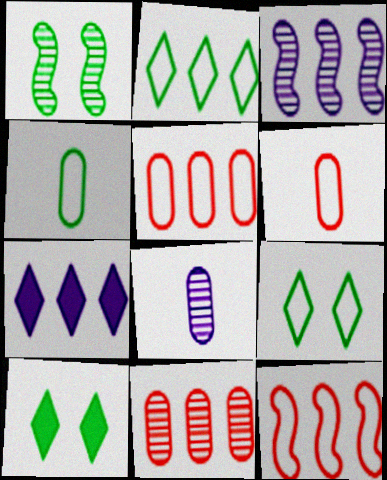[[1, 6, 7], 
[3, 6, 10], 
[8, 10, 12]]